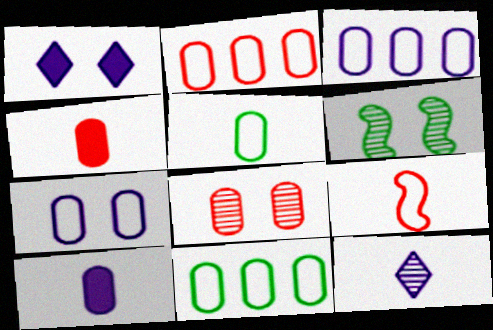[[2, 3, 11], 
[2, 4, 8], 
[2, 5, 7], 
[8, 10, 11]]